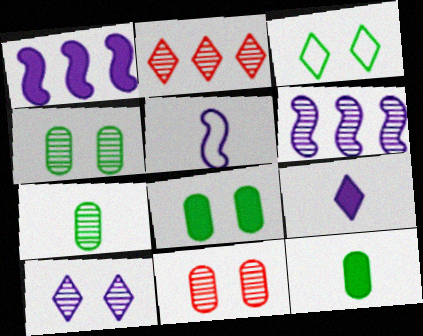[[2, 3, 9], 
[2, 5, 8]]